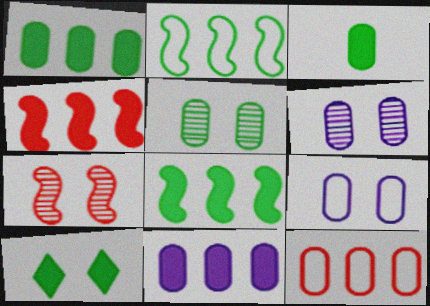[[3, 6, 12], 
[3, 8, 10], 
[7, 9, 10]]